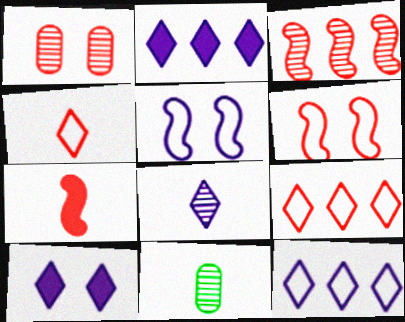[[1, 7, 9], 
[2, 6, 11], 
[3, 6, 7], 
[8, 10, 12]]